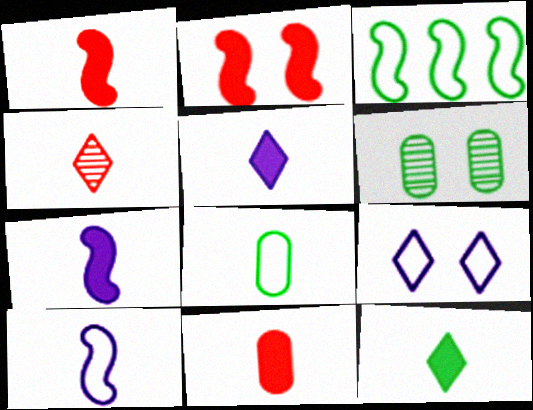[[2, 6, 9], 
[3, 6, 12], 
[4, 7, 8], 
[7, 11, 12]]